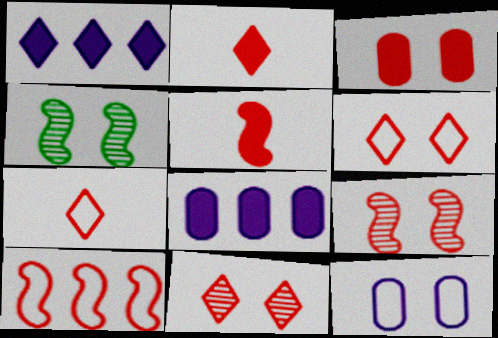[[3, 6, 9], 
[4, 7, 8], 
[5, 9, 10]]